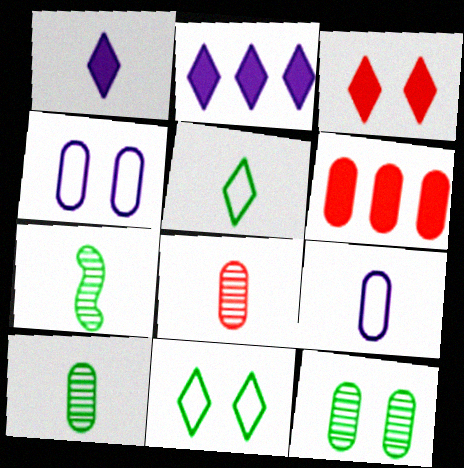[[4, 6, 10], 
[6, 9, 12]]